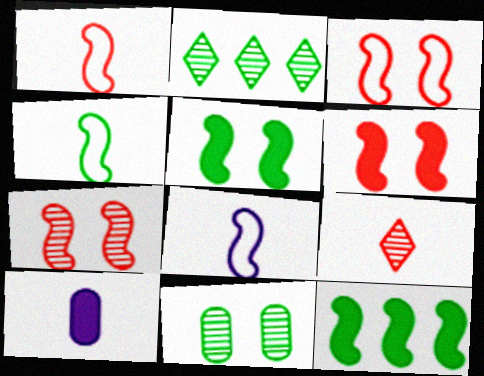[[1, 4, 8], 
[2, 3, 10], 
[3, 6, 7], 
[4, 9, 10], 
[7, 8, 12]]